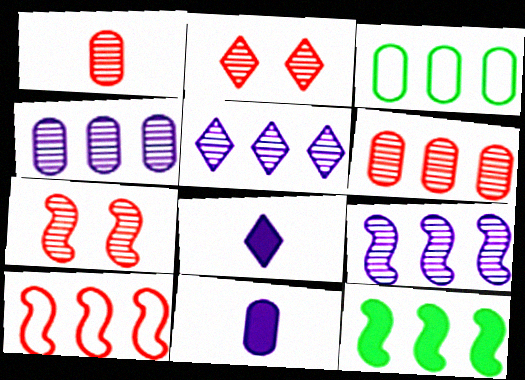[[3, 7, 8], 
[4, 5, 9], 
[9, 10, 12]]